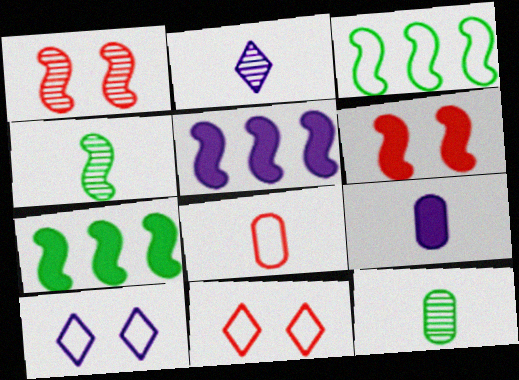[[3, 8, 10], 
[5, 11, 12], 
[8, 9, 12]]